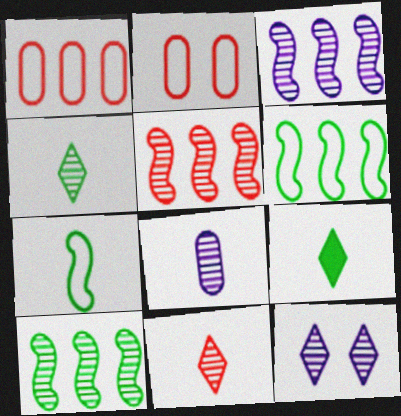[[2, 3, 9], 
[3, 5, 10], 
[3, 8, 12]]